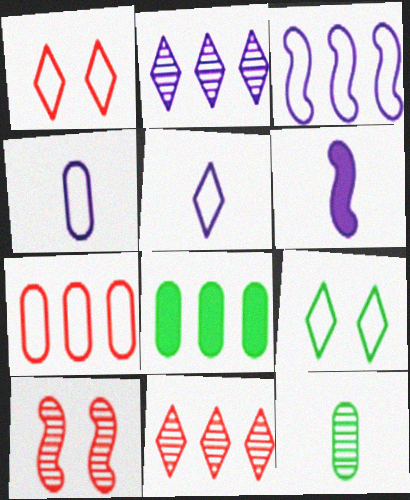[[2, 10, 12], 
[3, 8, 11], 
[5, 8, 10]]